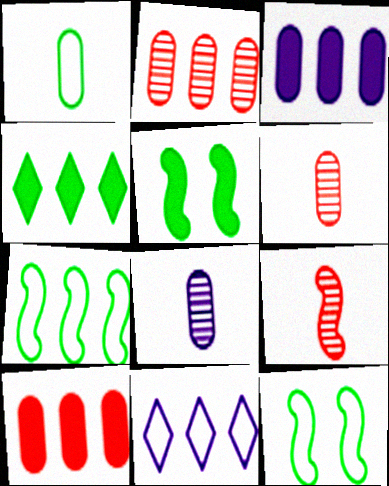[[5, 6, 11]]